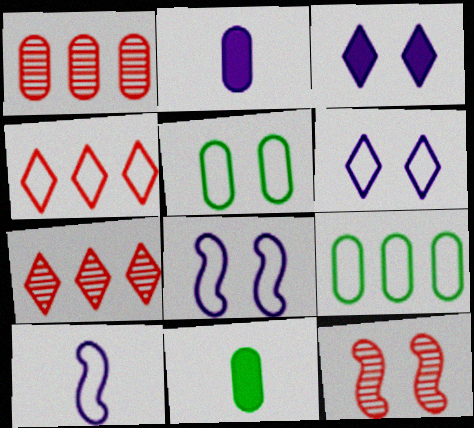[[1, 2, 5], 
[3, 5, 12], 
[4, 5, 10], 
[7, 8, 11]]